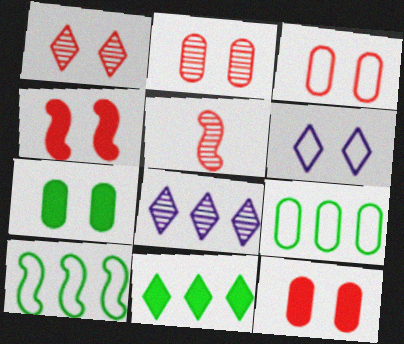[[1, 3, 4], 
[2, 3, 12]]